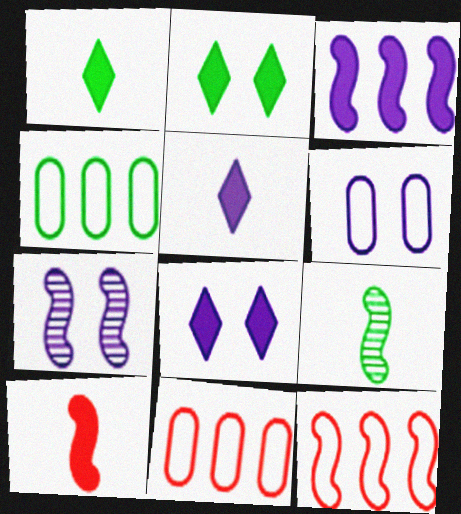[[1, 7, 11], 
[2, 4, 9], 
[6, 7, 8], 
[8, 9, 11]]